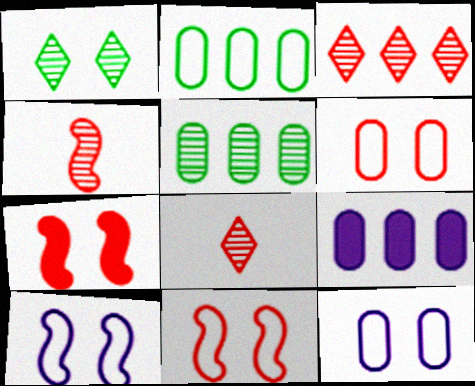[[1, 7, 12]]